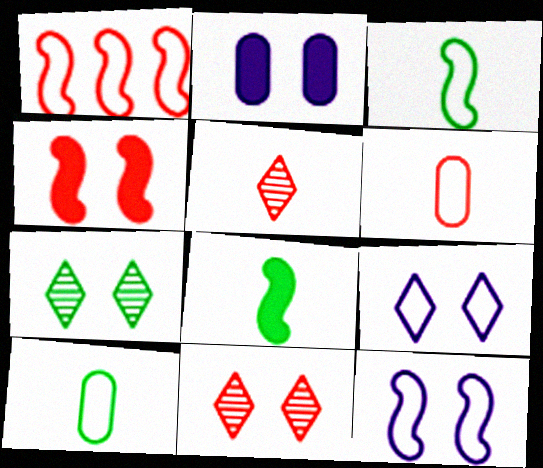[[1, 3, 12], 
[1, 9, 10]]